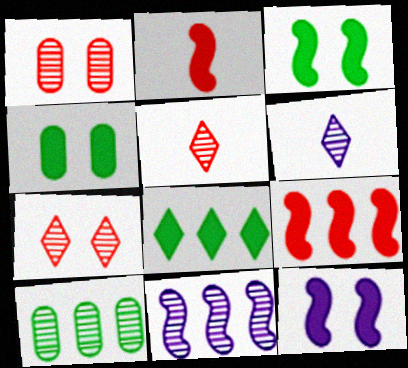[]